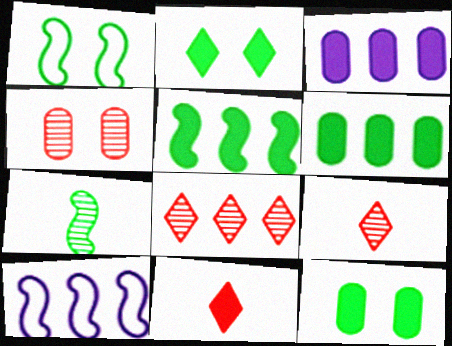[[1, 3, 9], 
[1, 5, 7], 
[6, 8, 10], 
[9, 10, 12]]